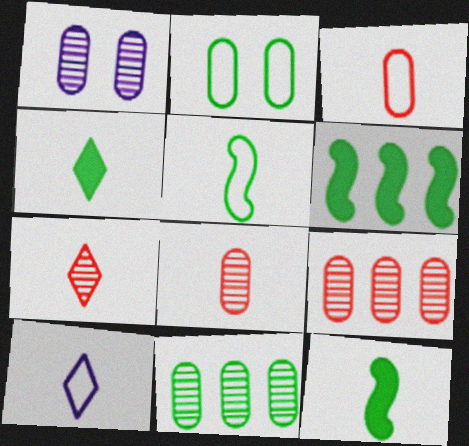[[1, 8, 11], 
[3, 5, 10], 
[4, 7, 10], 
[8, 10, 12]]